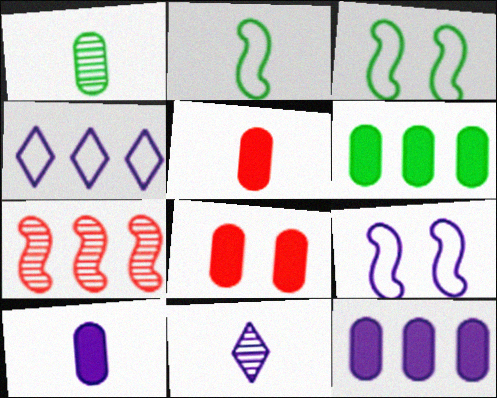[[2, 5, 11], 
[4, 6, 7], 
[6, 8, 10], 
[9, 11, 12]]